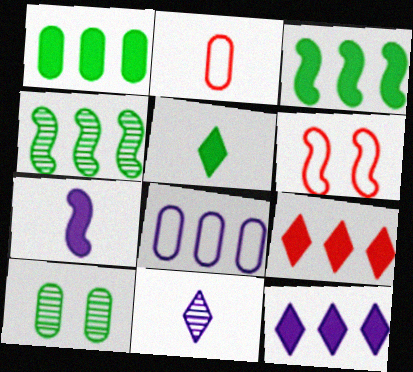[[1, 6, 11], 
[4, 6, 7], 
[4, 8, 9]]